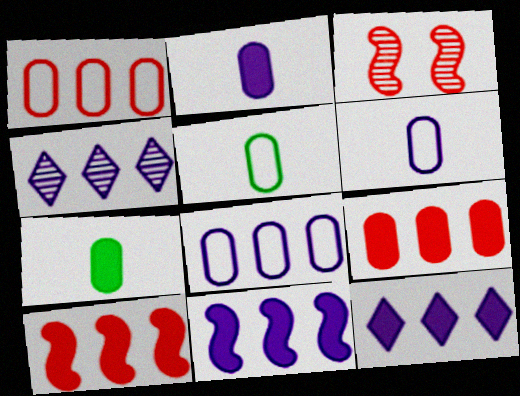[[3, 5, 12], 
[4, 8, 11]]